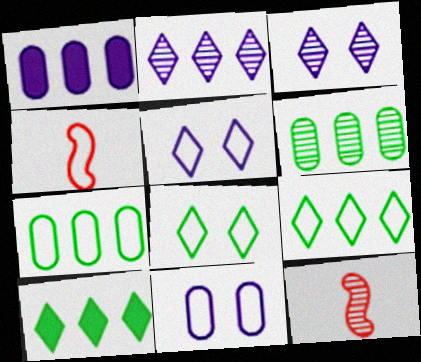[[1, 8, 12], 
[3, 6, 12], 
[4, 5, 7], 
[4, 9, 11], 
[10, 11, 12]]